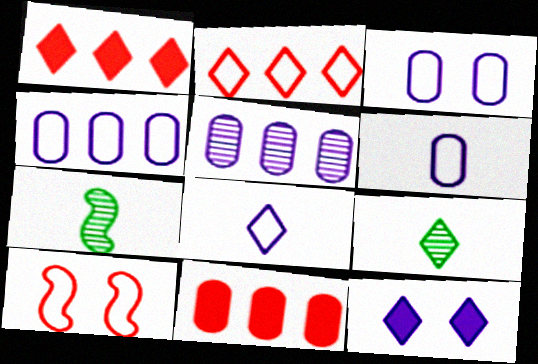[[1, 3, 7], 
[2, 9, 12], 
[3, 4, 6]]